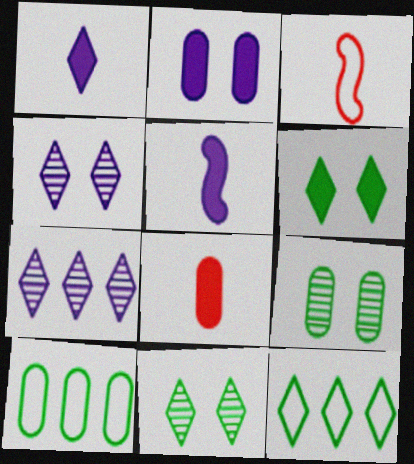[]